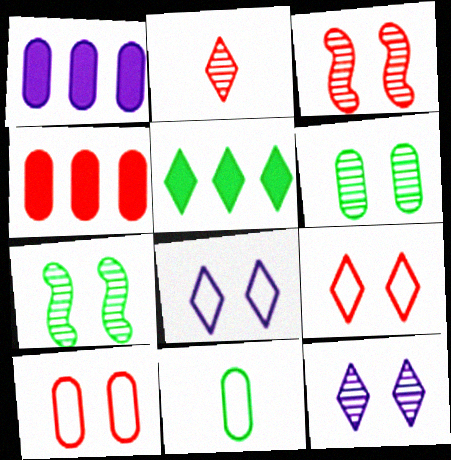[[2, 5, 8], 
[3, 6, 12], 
[5, 7, 11]]